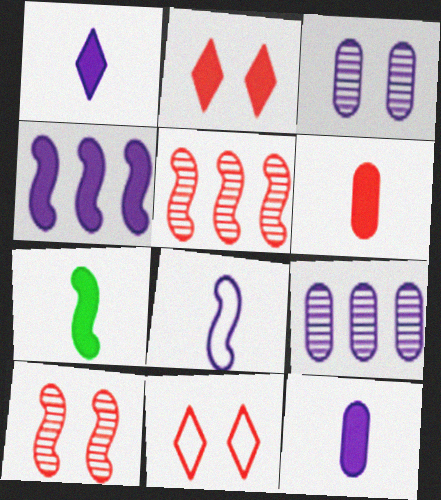[[1, 6, 7], 
[5, 6, 11], 
[7, 9, 11]]